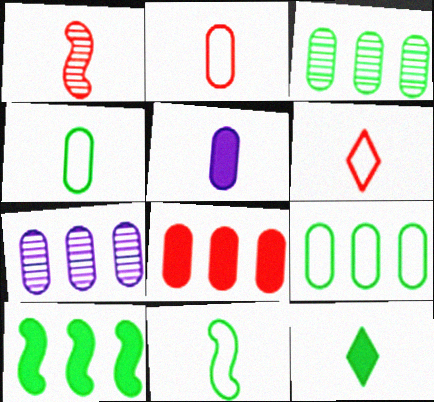[[7, 8, 9]]